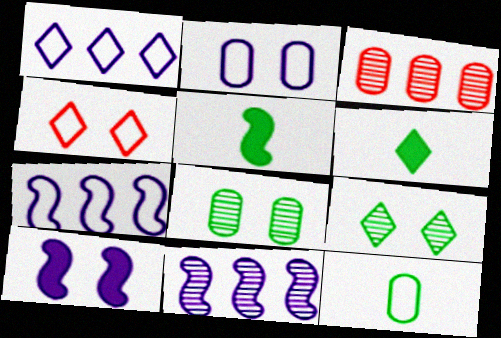[[4, 7, 12], 
[4, 8, 10]]